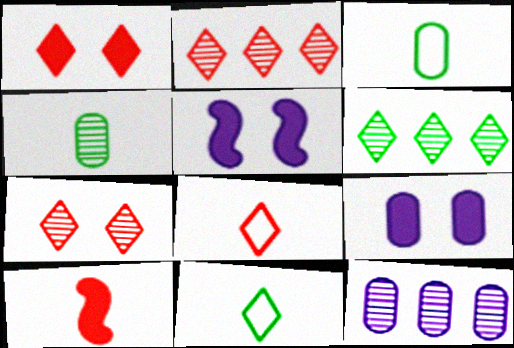[[1, 2, 8], 
[2, 3, 5]]